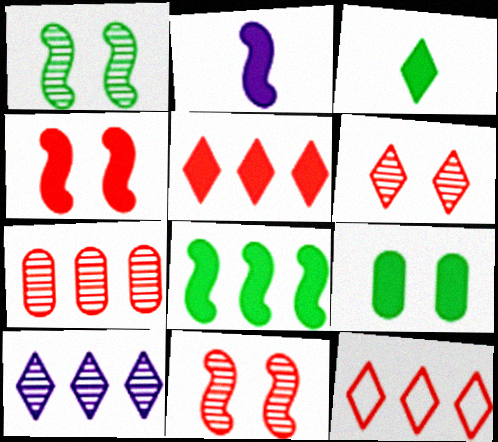[[2, 4, 8], 
[2, 5, 9], 
[3, 8, 9]]